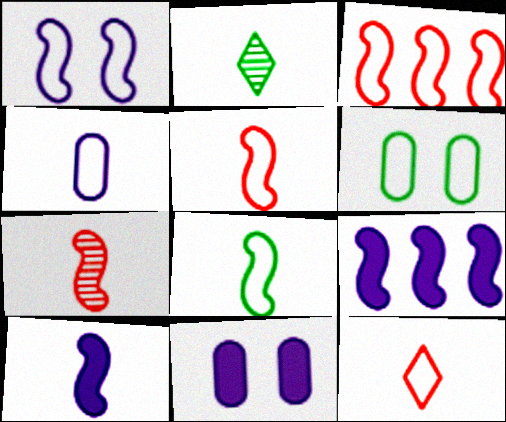[[1, 3, 8], 
[2, 3, 11], 
[4, 8, 12], 
[7, 8, 10]]